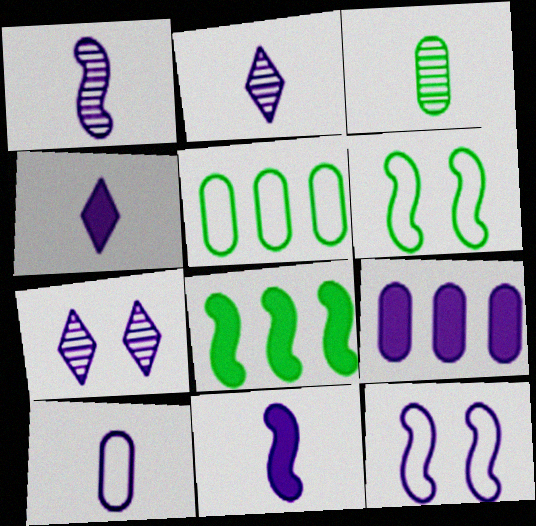[[1, 4, 10], 
[2, 9, 12], 
[2, 10, 11]]